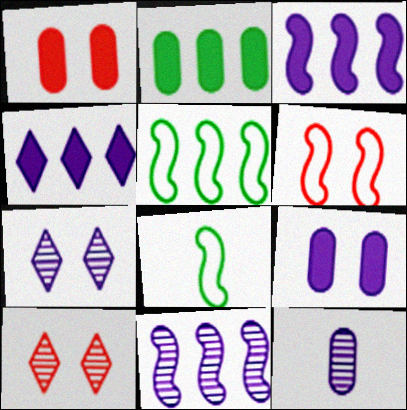[[1, 6, 10], 
[7, 11, 12]]